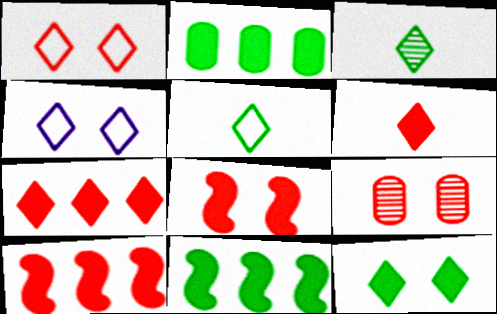[[1, 8, 9], 
[3, 4, 7]]